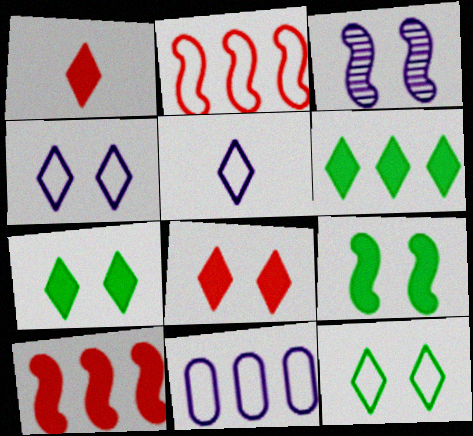[]